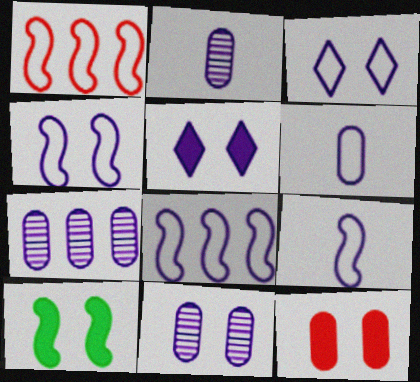[[2, 5, 8], 
[2, 7, 11], 
[3, 6, 8], 
[4, 5, 11], 
[4, 8, 9], 
[5, 7, 9], 
[5, 10, 12]]